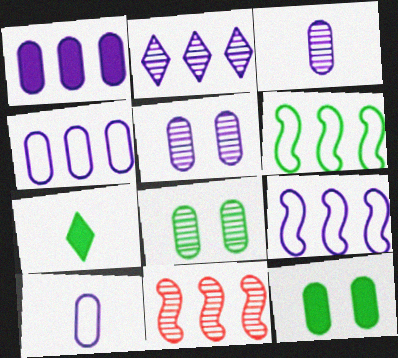[[1, 2, 9], 
[1, 5, 10], 
[6, 7, 8]]